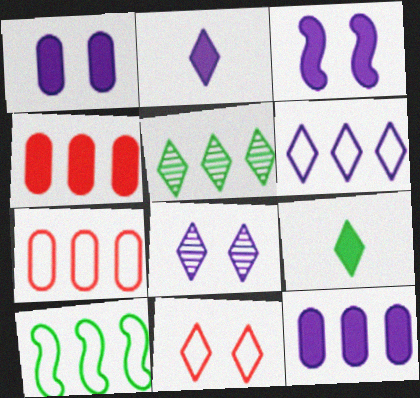[[2, 3, 12], 
[2, 5, 11], 
[2, 6, 8], 
[3, 4, 9], 
[6, 7, 10]]